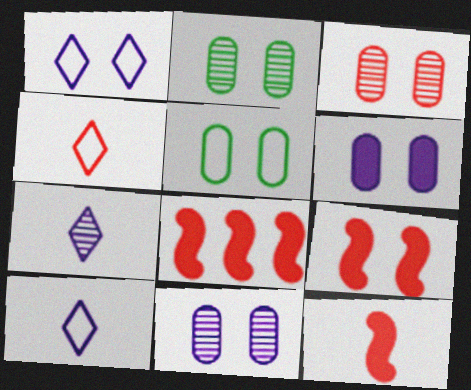[[1, 2, 9], 
[2, 3, 11], 
[2, 8, 10], 
[3, 4, 8], 
[3, 5, 6], 
[5, 7, 8], 
[8, 9, 12]]